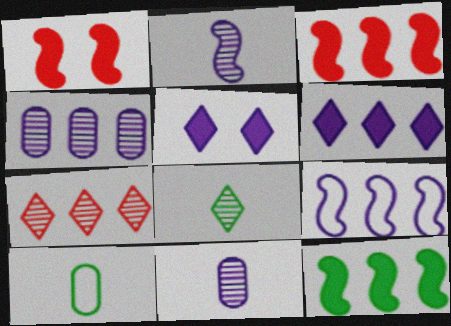[[4, 6, 9], 
[5, 9, 11]]